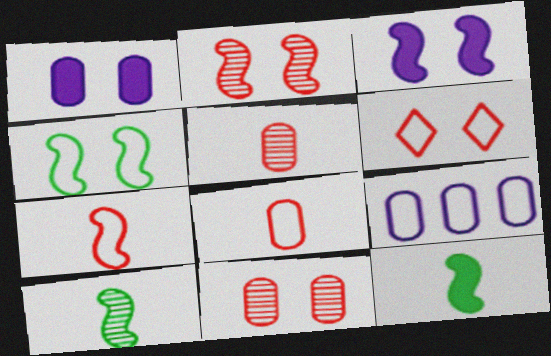[[2, 3, 4]]